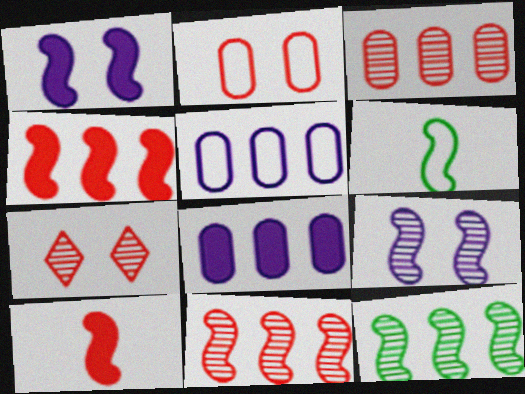[[1, 6, 11], 
[4, 6, 9], 
[6, 7, 8]]